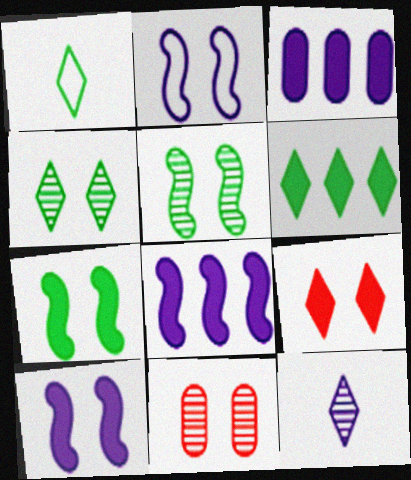[[1, 4, 6], 
[1, 8, 11], 
[2, 3, 12]]